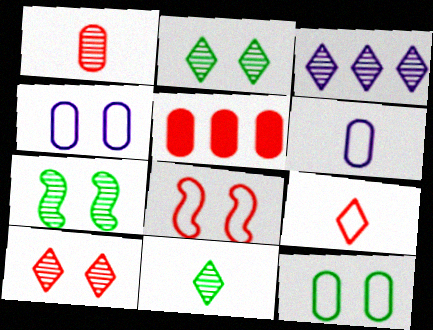[[1, 3, 7], 
[3, 10, 11]]